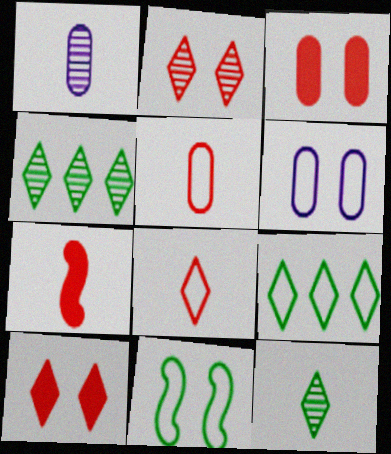[[4, 6, 7]]